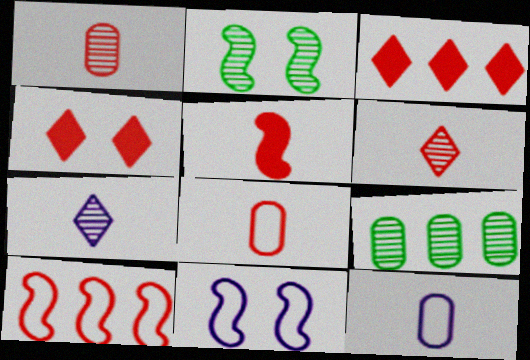[[1, 4, 10], 
[2, 3, 12], 
[5, 6, 8]]